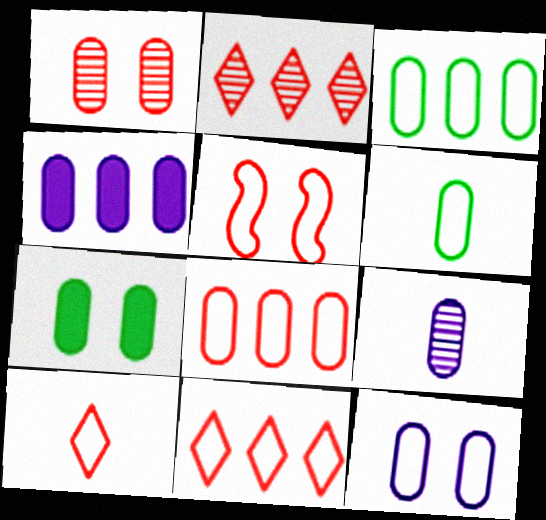[[1, 4, 6], 
[1, 7, 12], 
[4, 9, 12], 
[5, 8, 10], 
[6, 8, 12], 
[7, 8, 9]]